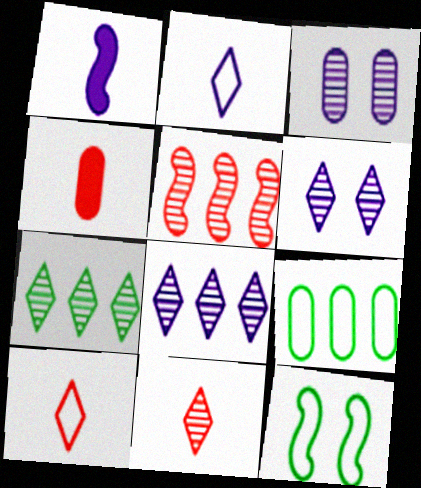[[1, 5, 12], 
[3, 4, 9], 
[4, 8, 12], 
[6, 7, 11]]